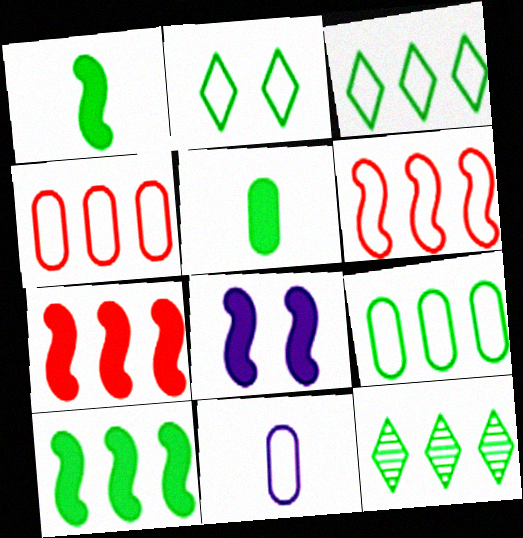[[1, 7, 8], 
[2, 6, 11], 
[9, 10, 12]]